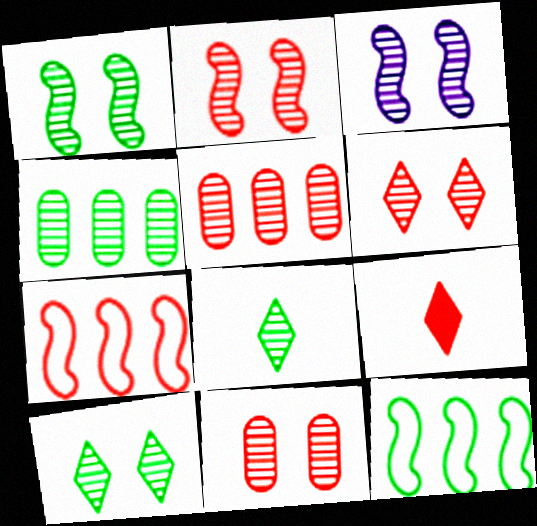[[1, 2, 3], 
[1, 4, 8], 
[2, 6, 11], 
[3, 5, 8], 
[3, 10, 11], 
[7, 9, 11]]